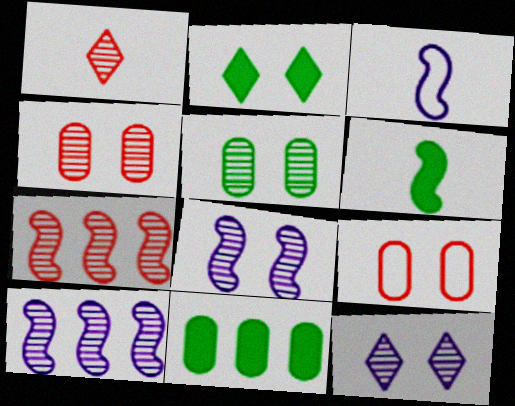[[1, 4, 7], 
[1, 5, 10], 
[2, 6, 11], 
[2, 8, 9]]